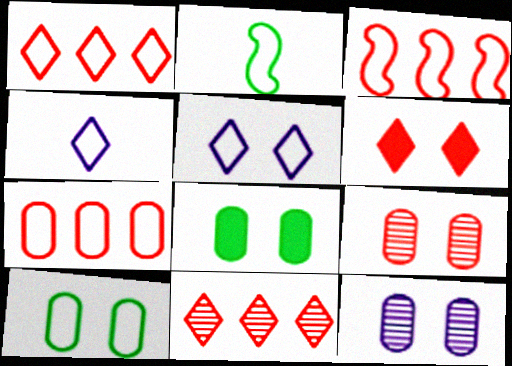[[1, 3, 7], 
[2, 5, 7], 
[3, 4, 10]]